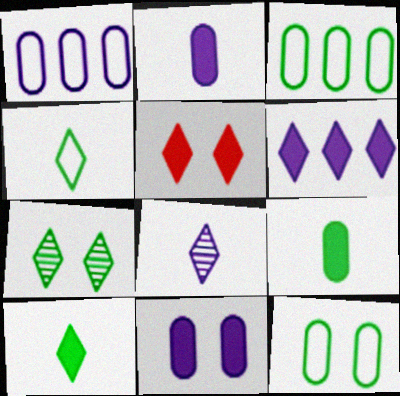[[5, 6, 10]]